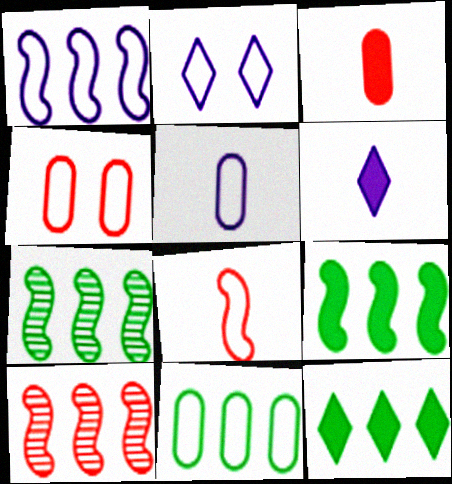[[1, 2, 5], 
[1, 9, 10], 
[2, 3, 7], 
[2, 8, 11], 
[4, 5, 11], 
[4, 6, 7], 
[7, 11, 12]]